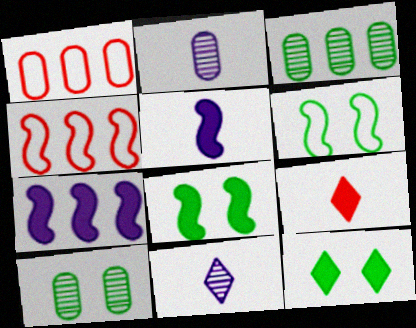[[1, 8, 11], 
[2, 4, 12], 
[6, 10, 12]]